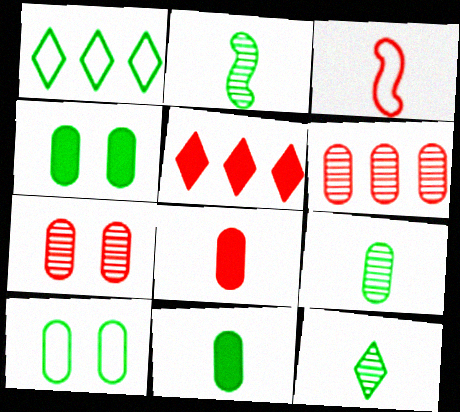[[1, 2, 4], 
[2, 9, 12], 
[3, 5, 7]]